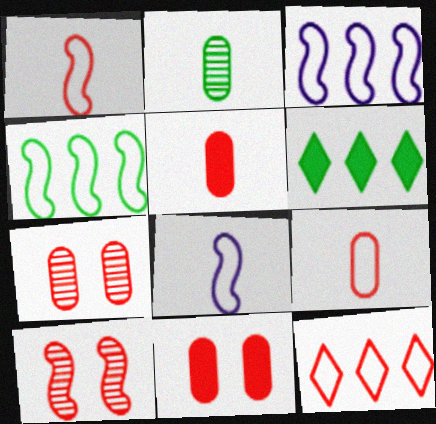[[5, 10, 12], 
[6, 7, 8]]